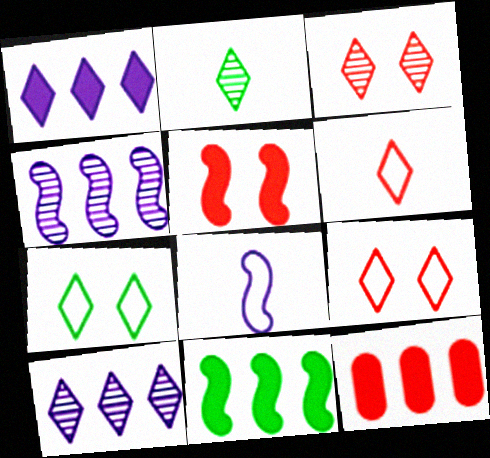[[1, 2, 9], 
[1, 11, 12], 
[2, 3, 10]]